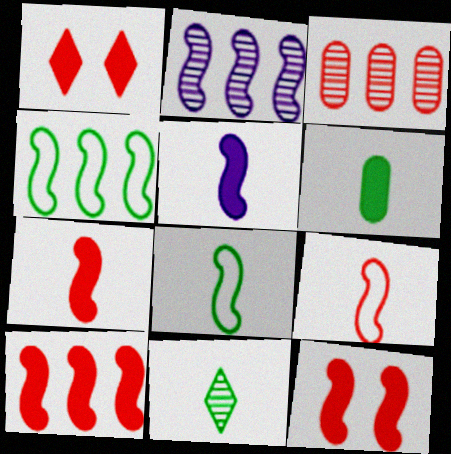[[1, 3, 9], 
[2, 4, 10], 
[2, 8, 12], 
[6, 8, 11], 
[7, 10, 12]]